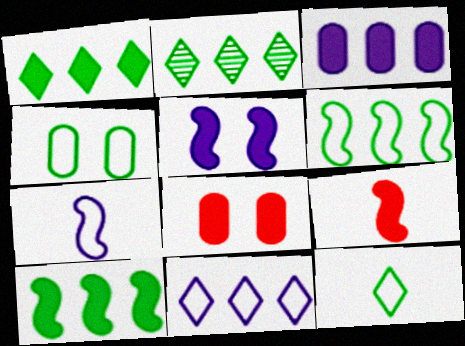[[2, 7, 8], 
[4, 6, 12], 
[5, 9, 10]]